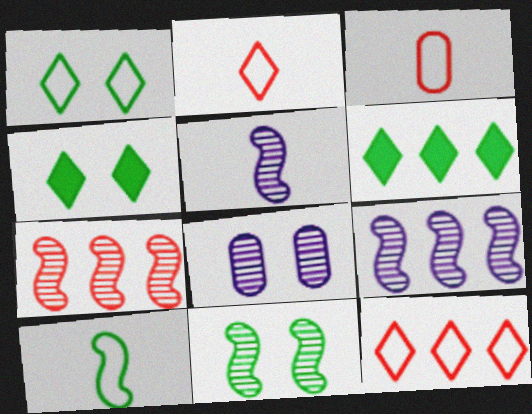[[3, 4, 9], 
[5, 7, 11]]